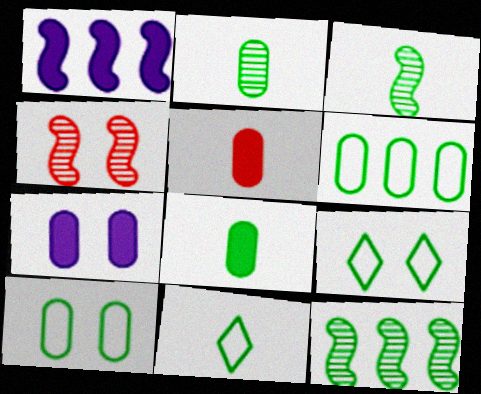[[3, 8, 11], 
[4, 7, 9], 
[8, 9, 12]]